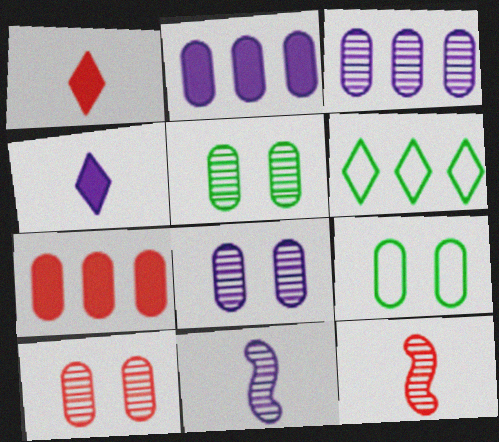[[5, 8, 10]]